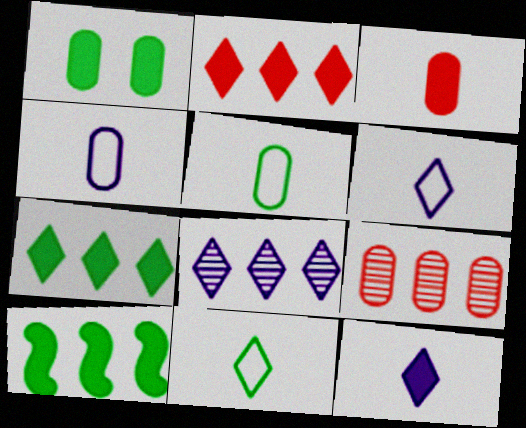[[1, 4, 9]]